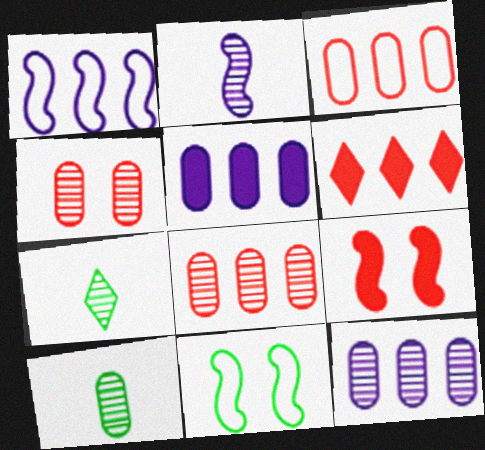[[4, 10, 12]]